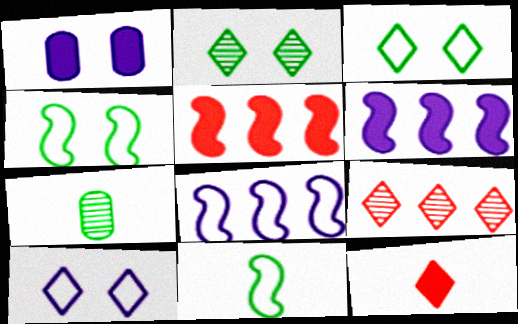[[1, 9, 11], 
[5, 7, 10]]